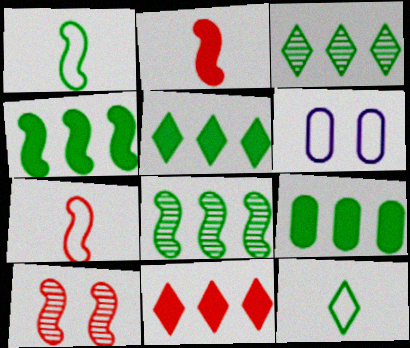[[2, 3, 6], 
[4, 5, 9]]